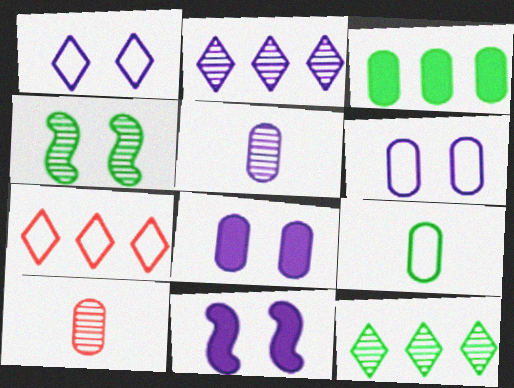[[2, 4, 10], 
[3, 6, 10]]